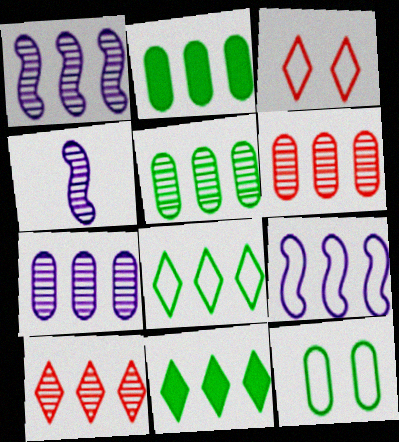[[1, 5, 10], 
[2, 3, 4], 
[2, 9, 10], 
[5, 6, 7], 
[6, 9, 11]]